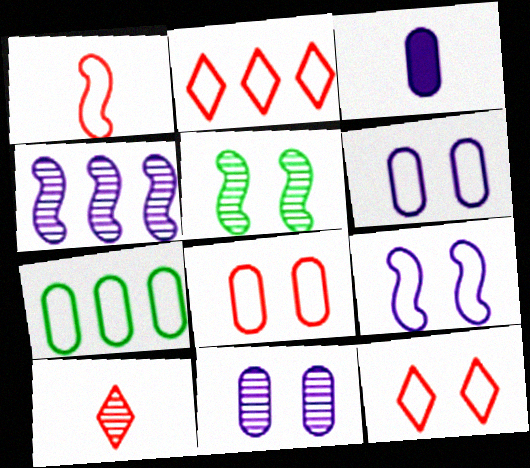[[1, 2, 8], 
[2, 3, 5]]